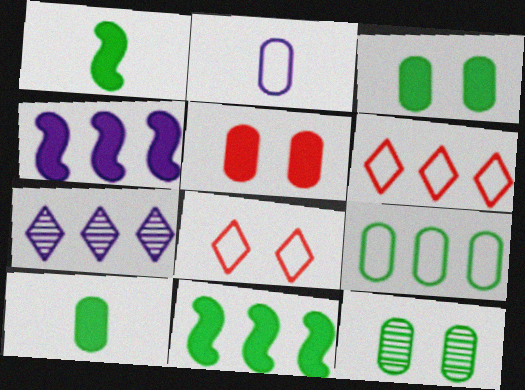[[9, 10, 12]]